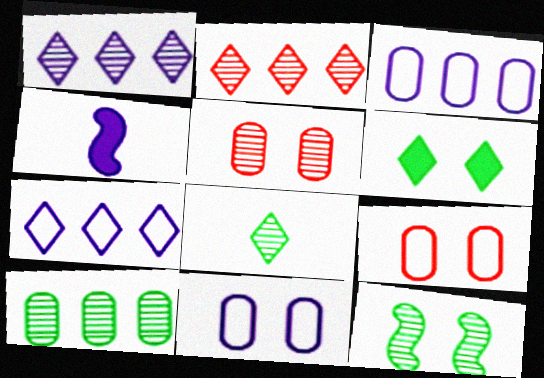[[1, 4, 11], 
[8, 10, 12]]